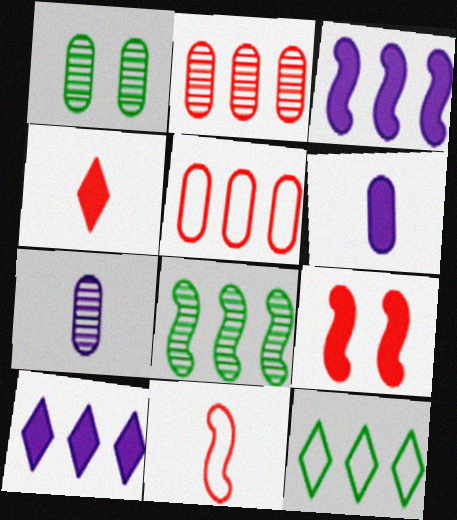[[1, 2, 7], 
[1, 5, 6], 
[1, 10, 11], 
[2, 3, 12], 
[5, 8, 10], 
[7, 9, 12]]